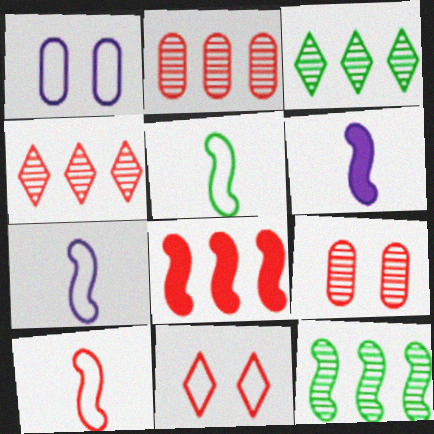[[5, 7, 10]]